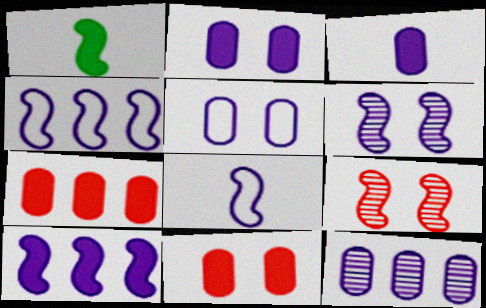[[1, 4, 9], 
[3, 5, 12], 
[6, 8, 10]]